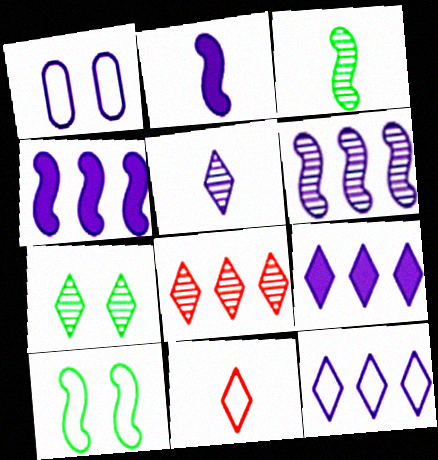[[1, 4, 5], 
[5, 7, 8], 
[7, 9, 11]]